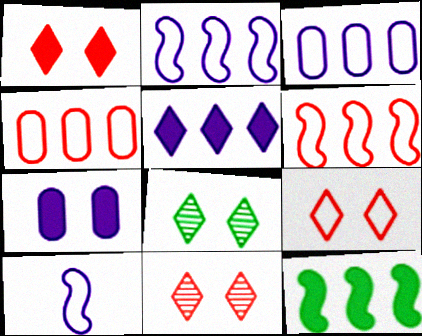[[1, 9, 11]]